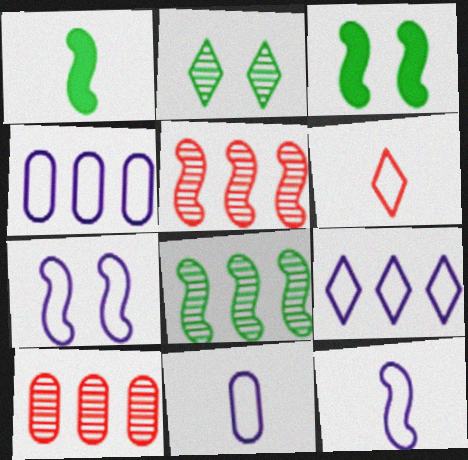[[1, 5, 7], 
[3, 5, 12], 
[7, 9, 11]]